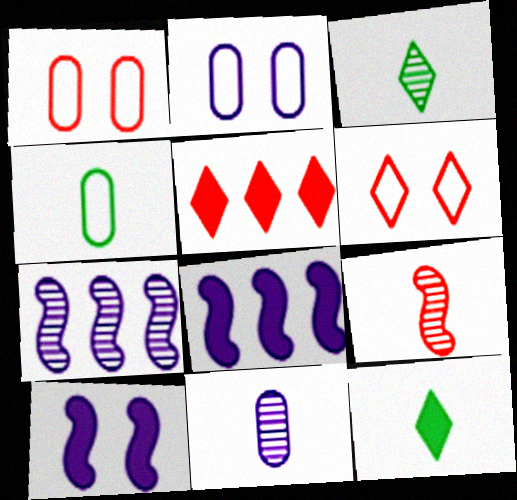[[1, 3, 8], 
[1, 5, 9], 
[1, 7, 12], 
[3, 9, 11]]